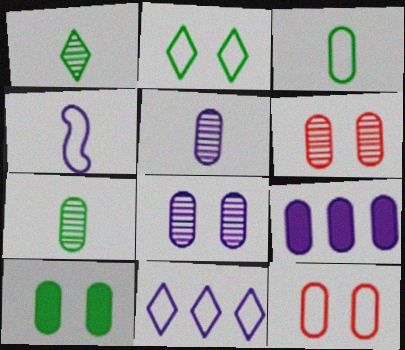[[3, 6, 9], 
[7, 9, 12], 
[8, 10, 12]]